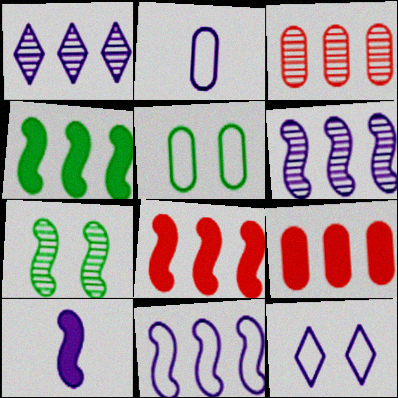[[2, 11, 12]]